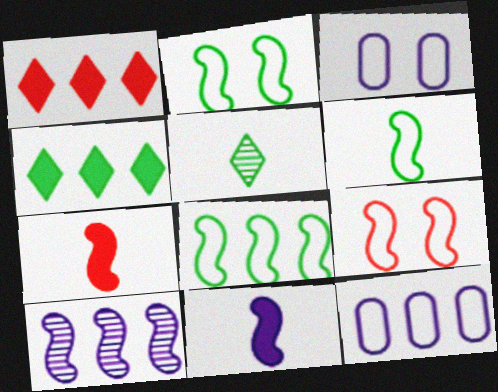[[2, 6, 8], 
[2, 7, 10]]